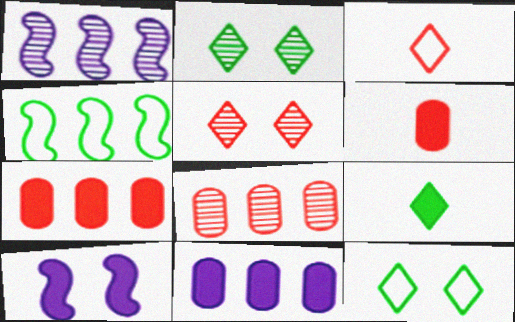[[1, 6, 12], 
[7, 9, 10]]